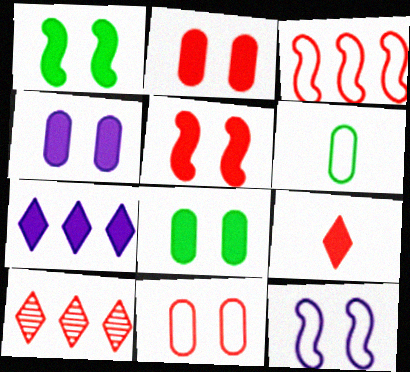[[2, 4, 8]]